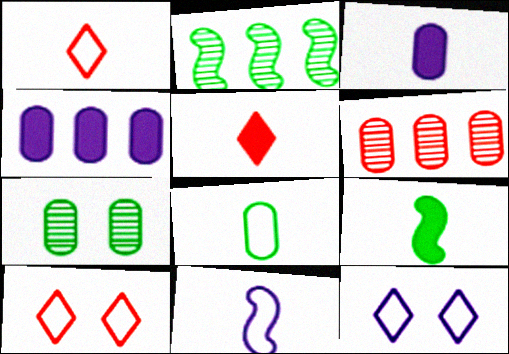[[1, 8, 11], 
[2, 3, 10], 
[3, 5, 9], 
[6, 9, 12]]